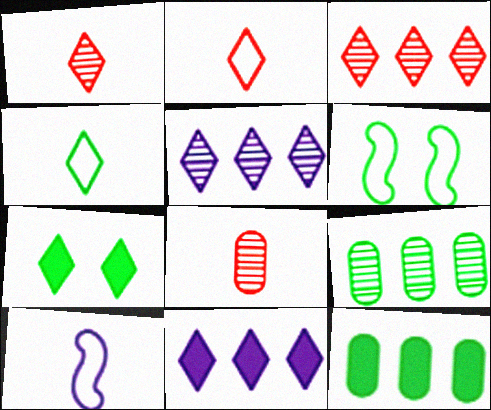[[2, 5, 7], 
[6, 8, 11]]